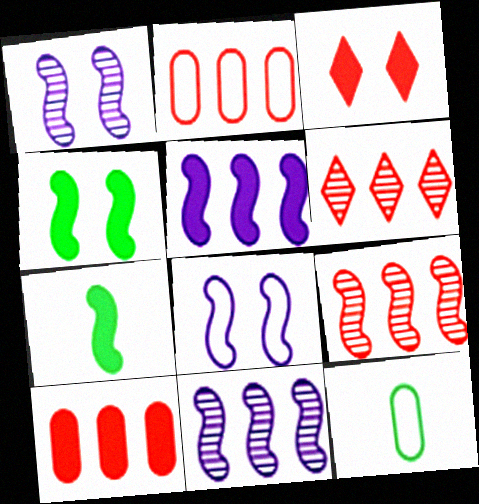[[3, 11, 12], 
[7, 8, 9]]